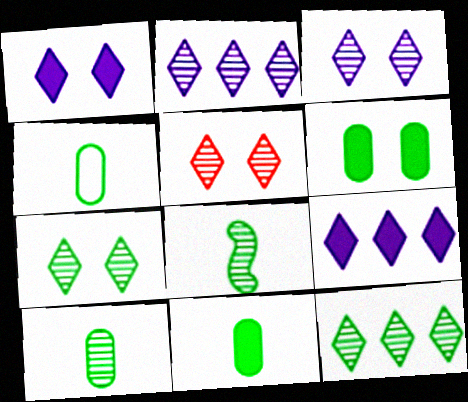[[3, 5, 7], 
[4, 10, 11]]